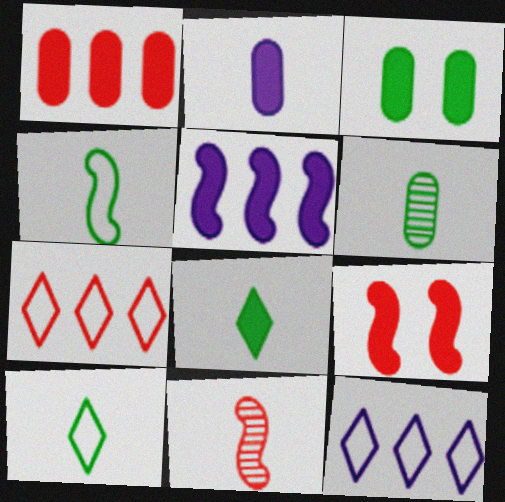[[1, 2, 3], 
[2, 10, 11], 
[3, 11, 12], 
[4, 6, 8], 
[6, 9, 12]]